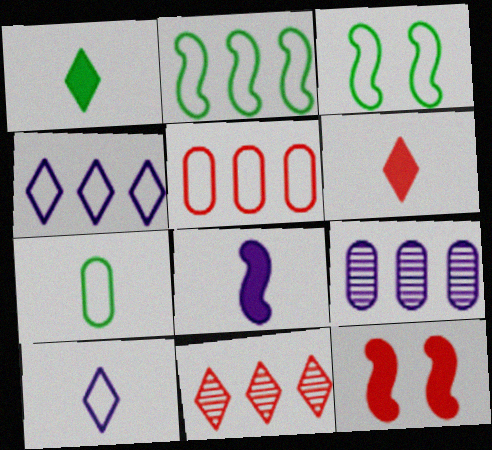[[2, 4, 5], 
[3, 5, 10], 
[3, 6, 9]]